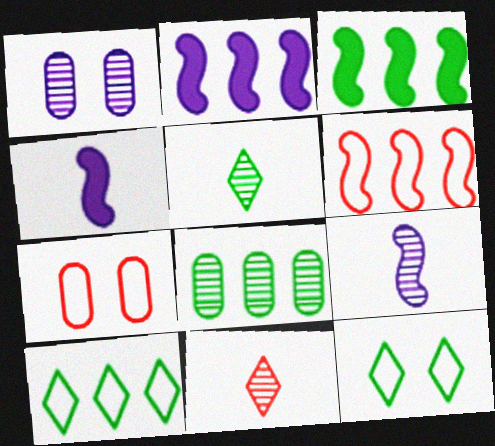[[2, 5, 7], 
[3, 8, 10]]